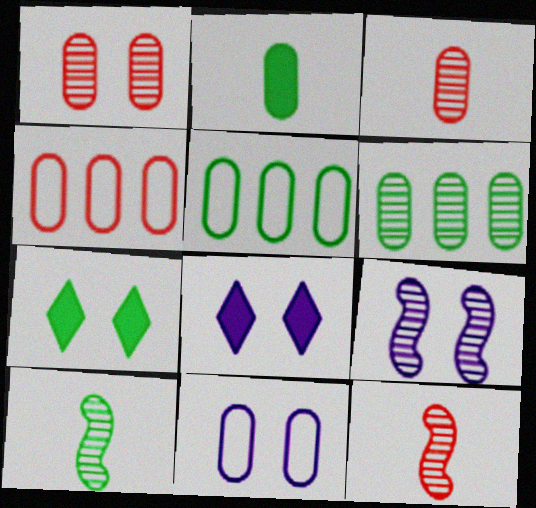[[4, 8, 10], 
[5, 7, 10], 
[5, 8, 12], 
[8, 9, 11]]